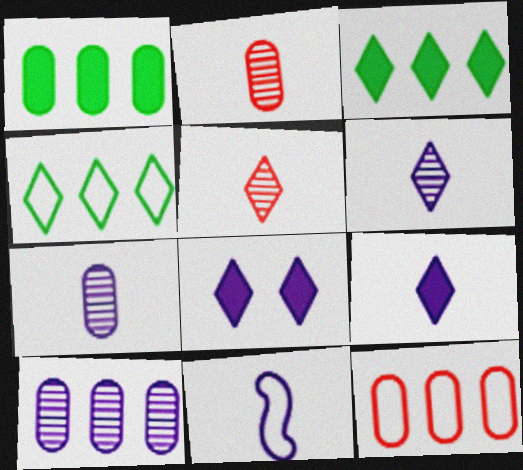[[1, 10, 12], 
[4, 5, 8], 
[7, 9, 11], 
[8, 10, 11]]